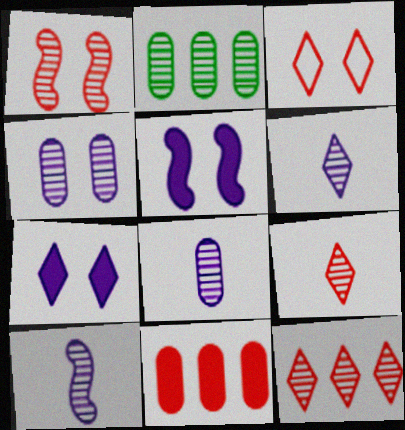[[1, 2, 6], 
[6, 8, 10]]